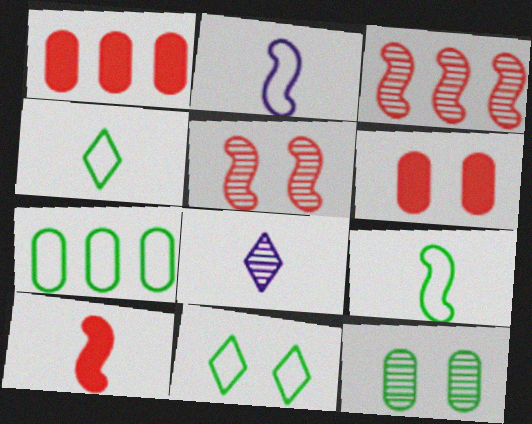[[3, 8, 12], 
[7, 9, 11]]